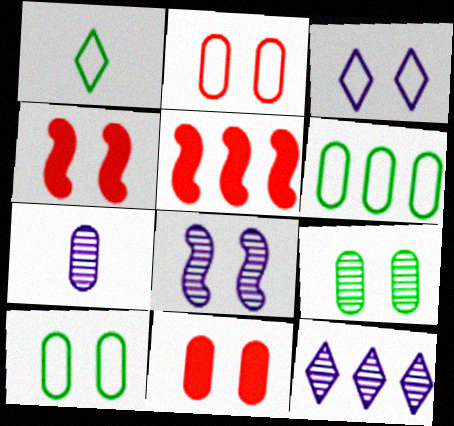[[3, 4, 9], 
[5, 6, 12], 
[6, 7, 11], 
[7, 8, 12]]